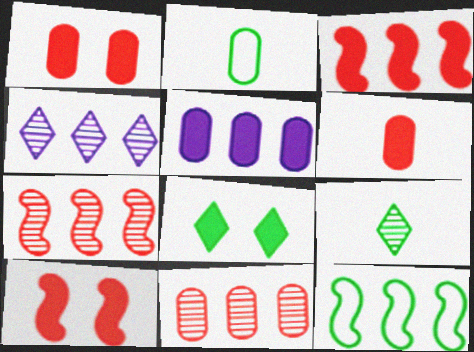[[2, 4, 10]]